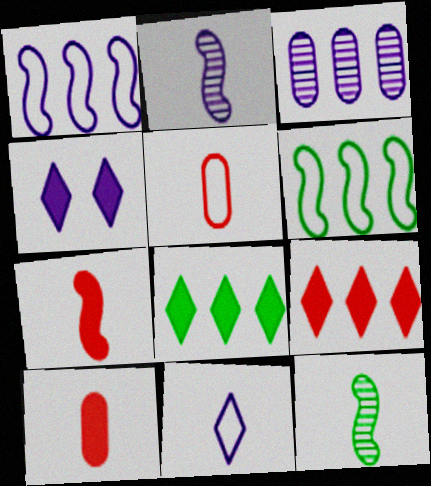[[3, 6, 9], 
[10, 11, 12]]